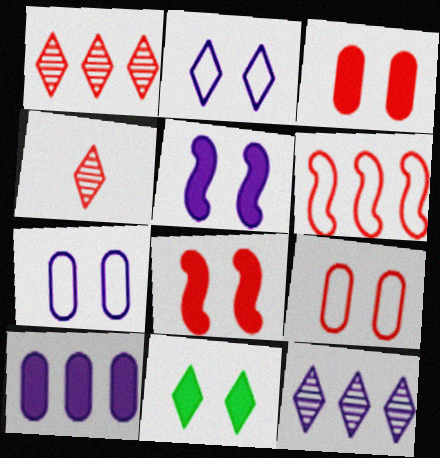[[3, 4, 6], 
[3, 5, 11]]